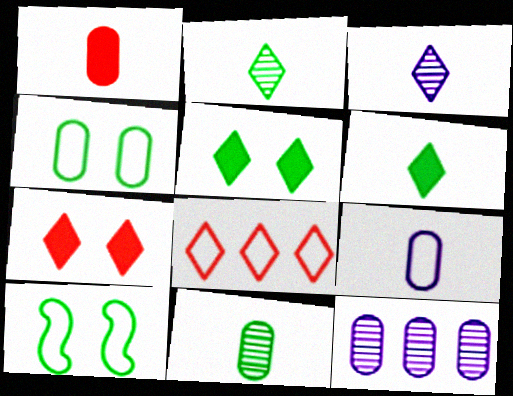[[1, 4, 12], 
[1, 9, 11], 
[3, 5, 8], 
[8, 9, 10]]